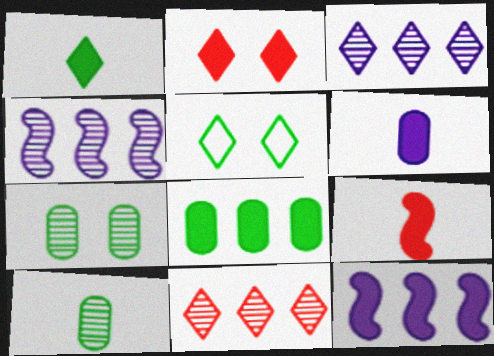[[1, 6, 9]]